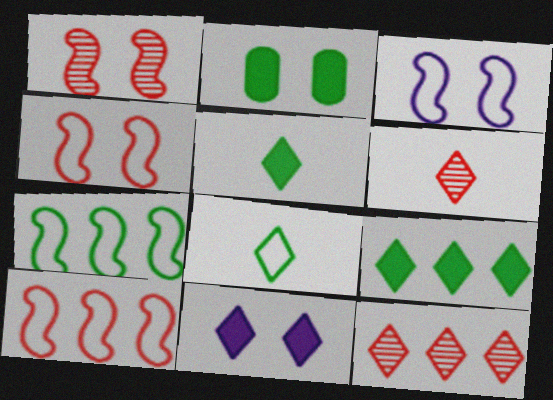[[8, 11, 12]]